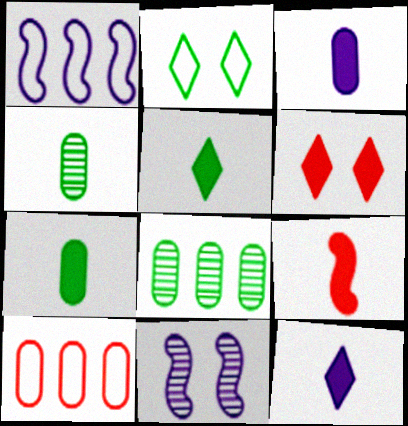[[1, 4, 6], 
[3, 5, 9], 
[5, 10, 11], 
[7, 9, 12]]